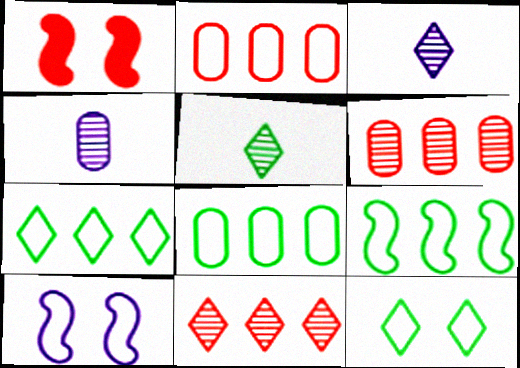[[1, 3, 8], 
[1, 4, 7], 
[7, 8, 9]]